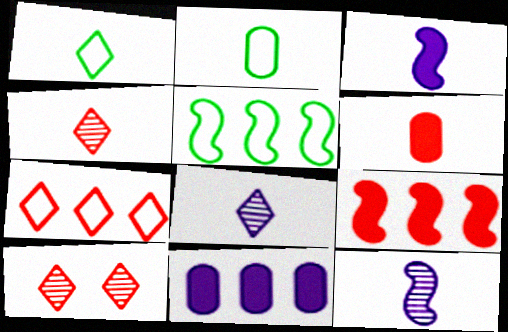[[1, 6, 12], 
[2, 3, 4]]